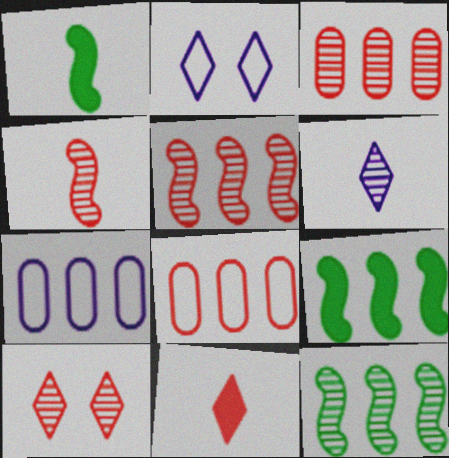[[1, 2, 3], 
[1, 7, 10], 
[3, 4, 10]]